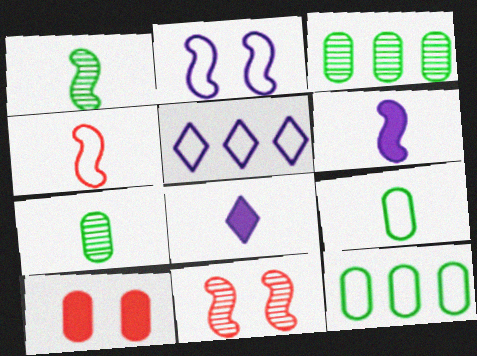[[1, 4, 6], 
[1, 5, 10], 
[4, 7, 8], 
[8, 11, 12]]